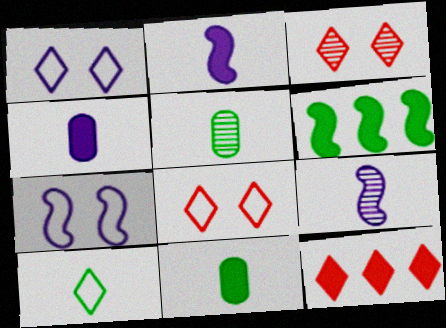[[5, 7, 12]]